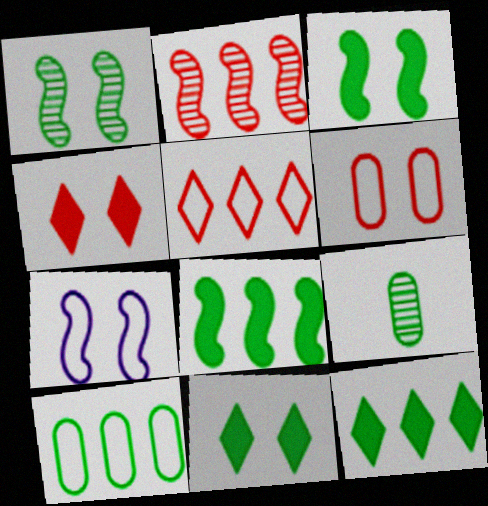[]